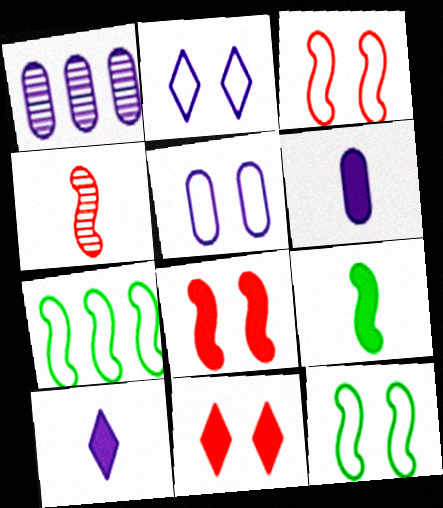[[1, 5, 6]]